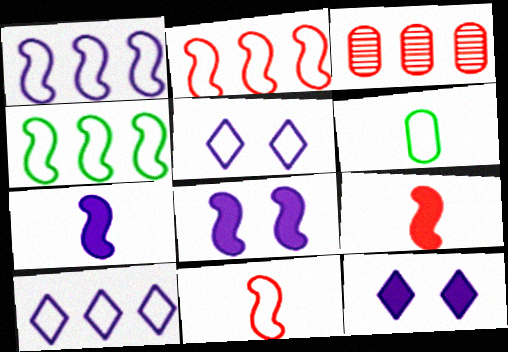[[1, 2, 4], 
[2, 5, 6]]